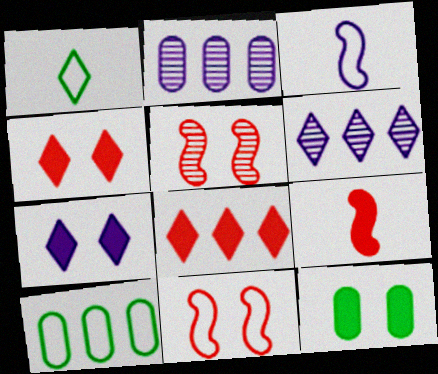[[1, 4, 6], 
[2, 3, 7]]